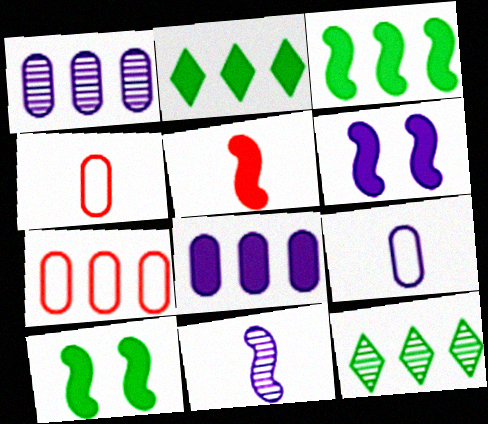[[3, 5, 6], 
[4, 6, 12]]